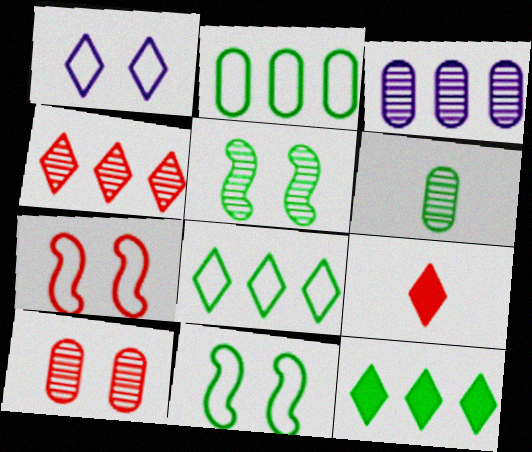[[3, 6, 10], 
[3, 9, 11], 
[6, 11, 12]]